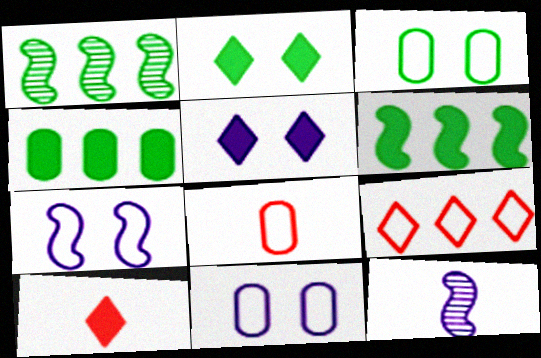[[1, 5, 8], 
[1, 10, 11]]